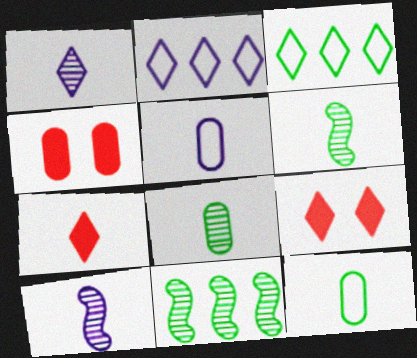[[1, 3, 9], 
[2, 4, 6], 
[3, 4, 10], 
[5, 6, 7], 
[5, 9, 11], 
[7, 10, 12]]